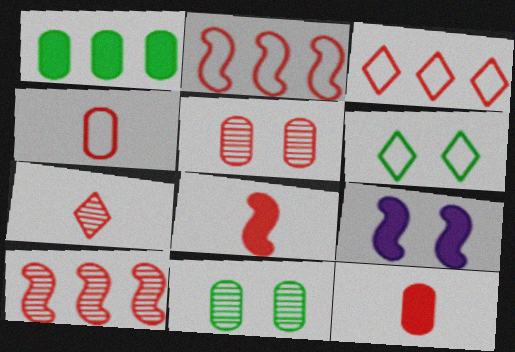[[3, 5, 8], 
[4, 7, 8], 
[5, 6, 9], 
[5, 7, 10]]